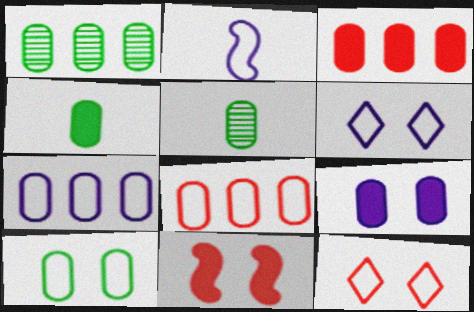[[1, 3, 7], 
[1, 4, 10], 
[2, 6, 7], 
[3, 4, 9], 
[5, 8, 9]]